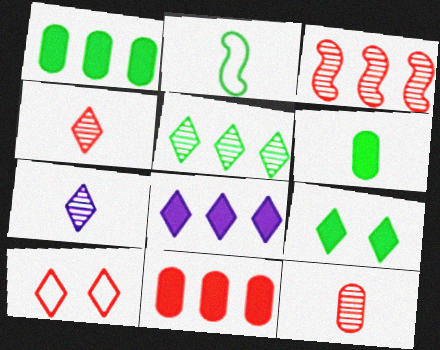[]